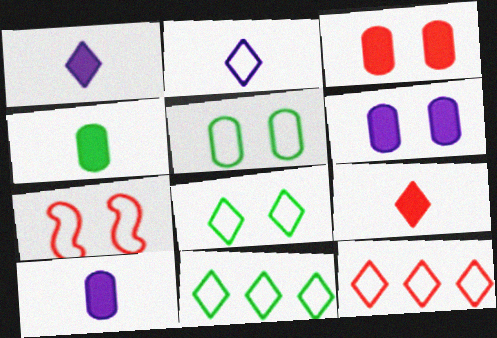[[2, 8, 12]]